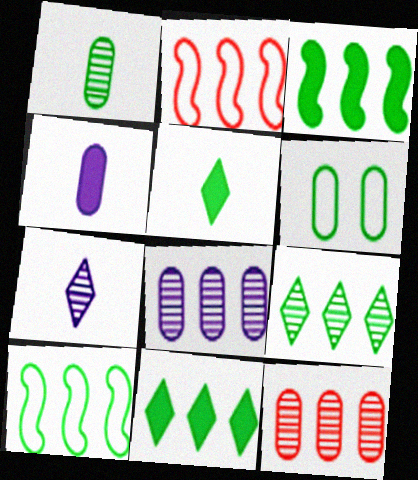[[2, 8, 11], 
[4, 6, 12]]